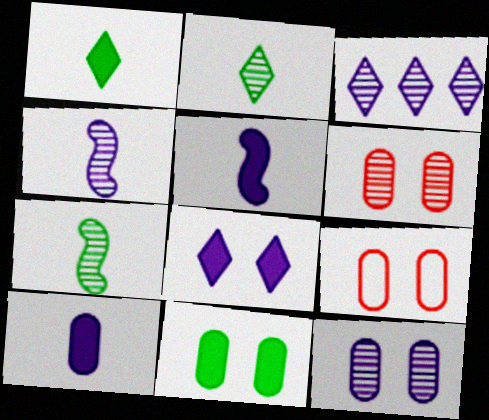[[3, 4, 12], 
[3, 6, 7], 
[9, 11, 12]]